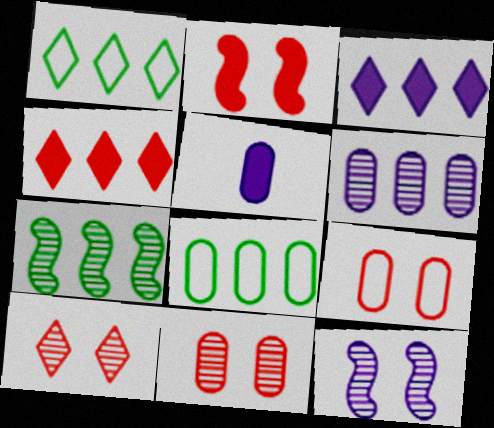[[2, 9, 10], 
[5, 8, 11]]